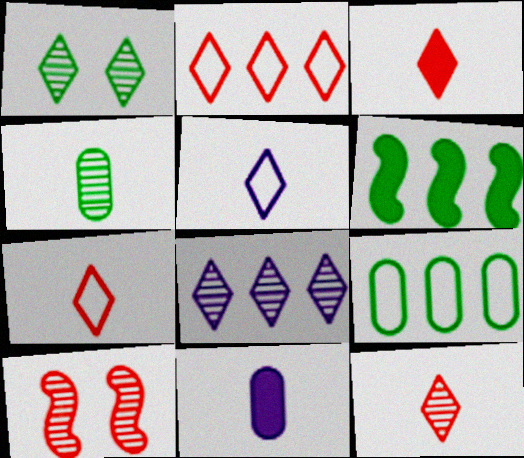[[1, 8, 12], 
[3, 7, 12], 
[4, 8, 10]]